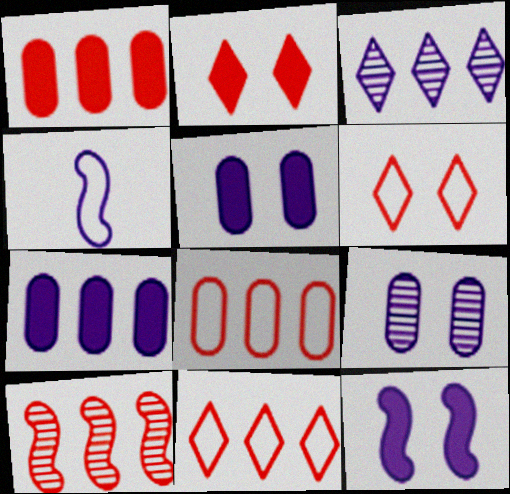[[1, 10, 11], 
[3, 4, 5]]